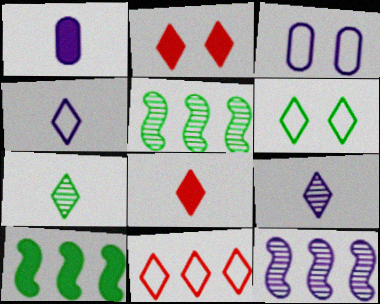[[1, 2, 10], 
[3, 5, 8], 
[4, 6, 11], 
[4, 7, 8]]